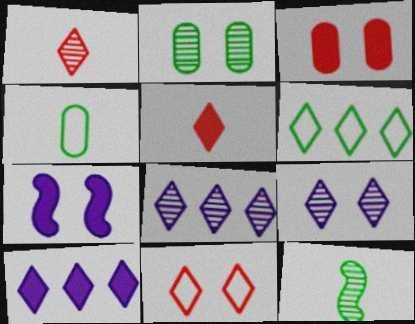[[2, 7, 11], 
[5, 6, 9]]